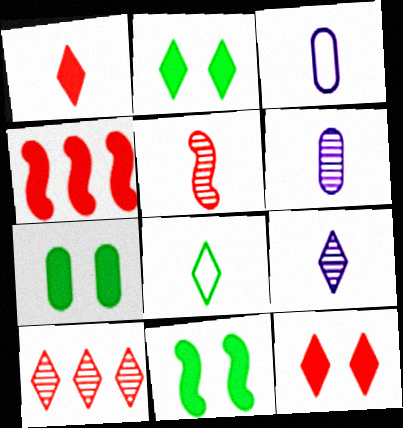[[1, 8, 9], 
[2, 7, 11], 
[3, 10, 11]]